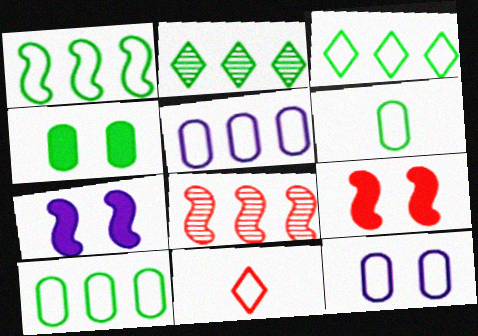[[1, 3, 10], 
[1, 11, 12]]